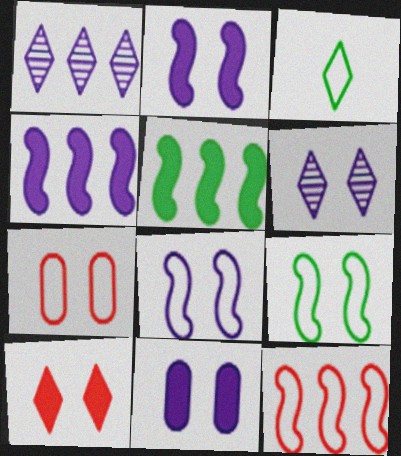[[1, 3, 10], 
[6, 8, 11]]